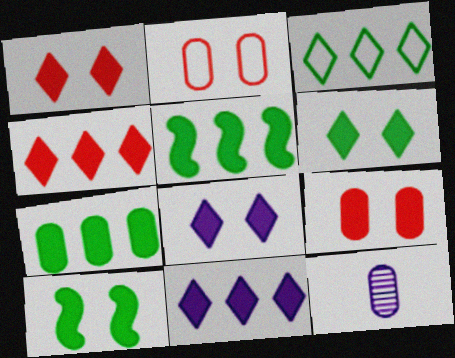[[1, 6, 8], 
[2, 7, 12], 
[8, 9, 10]]